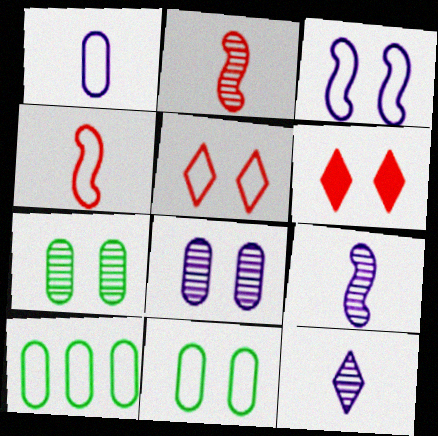[[3, 5, 11], 
[3, 6, 7], 
[6, 9, 10]]